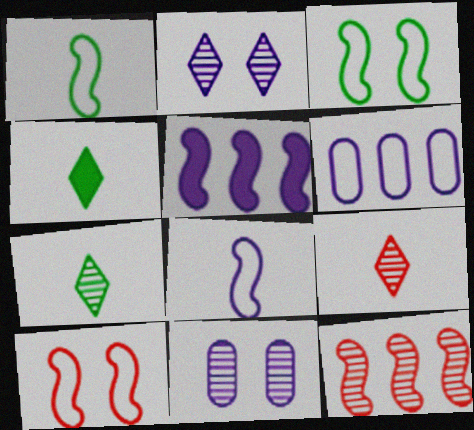[[7, 11, 12]]